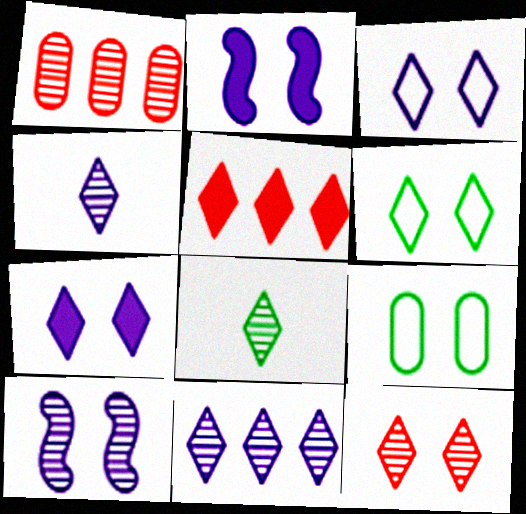[[1, 8, 10], 
[2, 9, 12], 
[3, 5, 8], 
[4, 5, 6], 
[6, 7, 12], 
[8, 11, 12]]